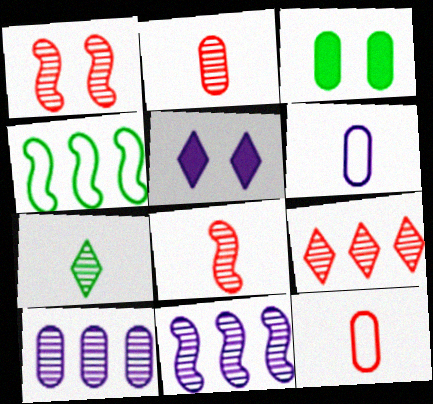[[1, 2, 9], 
[1, 7, 10], 
[2, 4, 5], 
[3, 4, 7], 
[3, 10, 12], 
[5, 6, 11]]